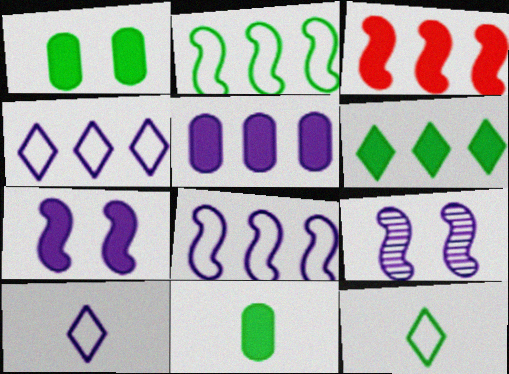[[3, 5, 6], 
[5, 9, 10]]